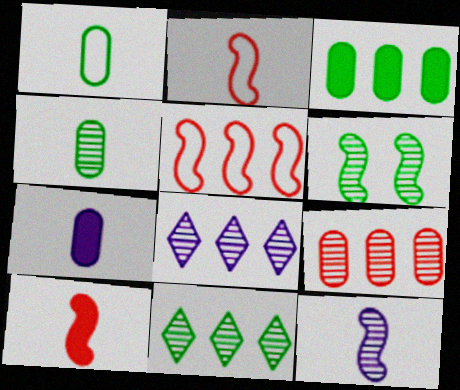[[3, 5, 8], 
[4, 6, 11]]